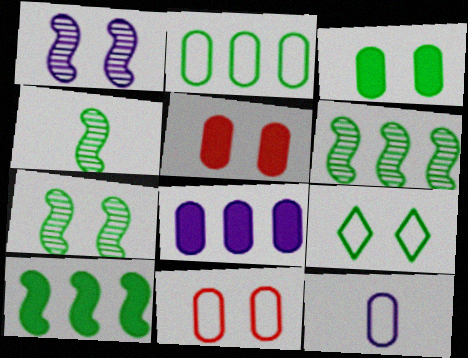[[1, 5, 9], 
[2, 11, 12], 
[3, 7, 9], 
[4, 6, 7]]